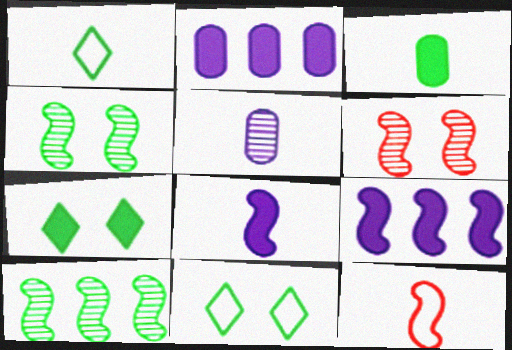[[1, 2, 6], 
[3, 10, 11], 
[4, 9, 12]]